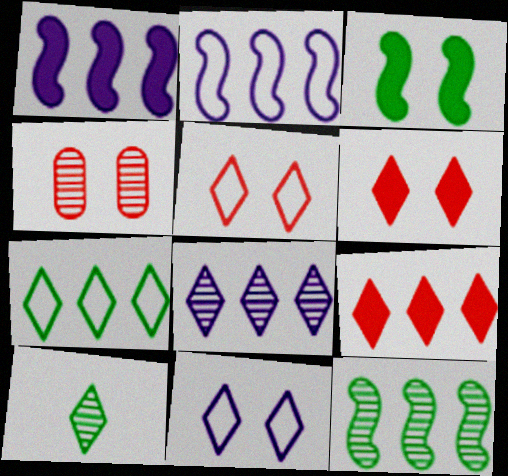[[3, 4, 11], 
[7, 8, 9], 
[9, 10, 11]]